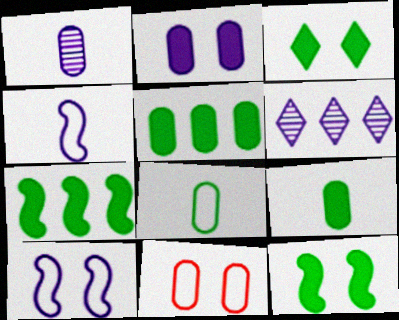[[1, 5, 11], 
[2, 4, 6], 
[3, 7, 9]]